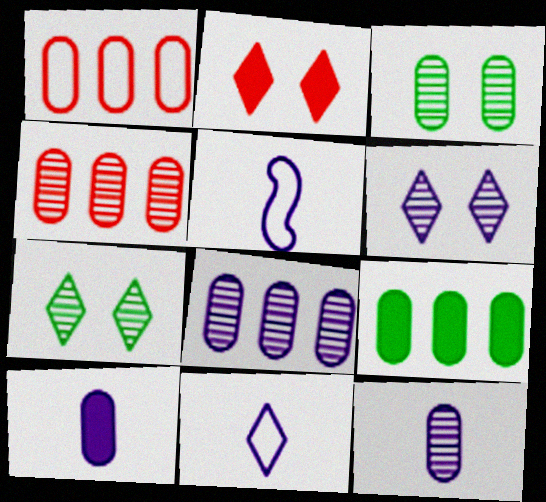[[1, 3, 10], 
[1, 8, 9], 
[3, 4, 12]]